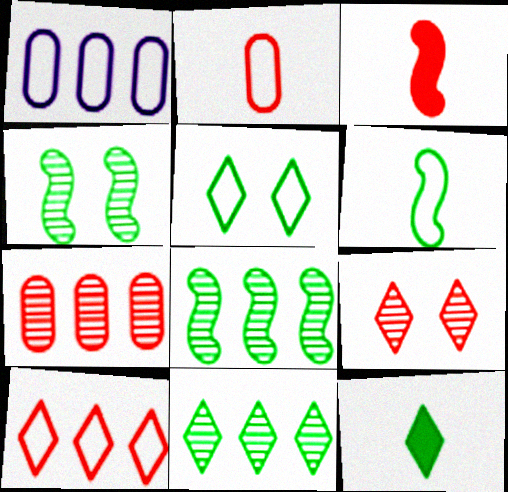[[5, 11, 12]]